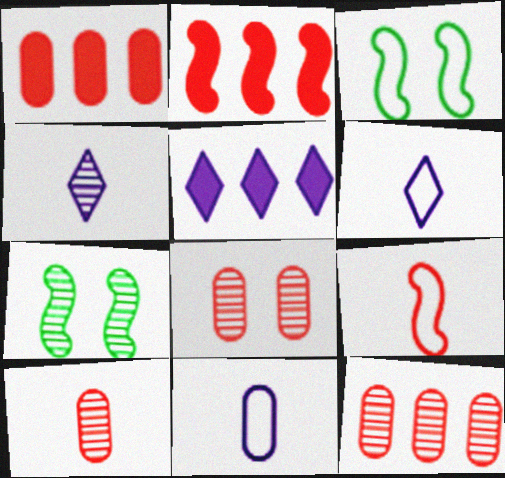[[1, 3, 4], 
[1, 6, 7], 
[3, 5, 10], 
[4, 7, 12], 
[8, 10, 12]]